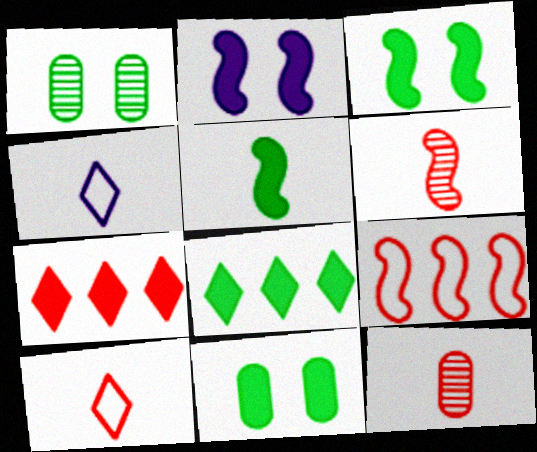[[4, 5, 12], 
[5, 8, 11]]